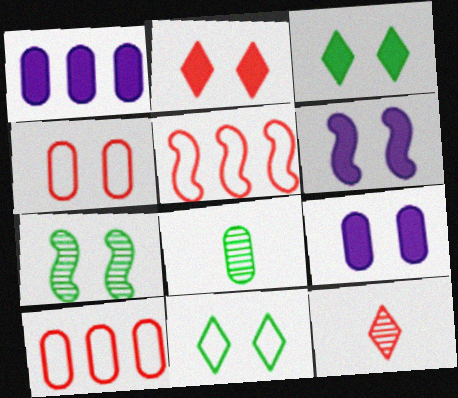[[1, 4, 8], 
[8, 9, 10]]